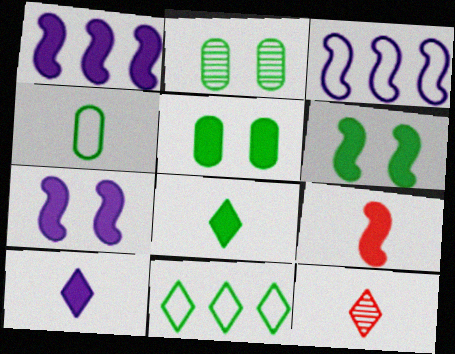[[1, 6, 9], 
[3, 5, 12]]